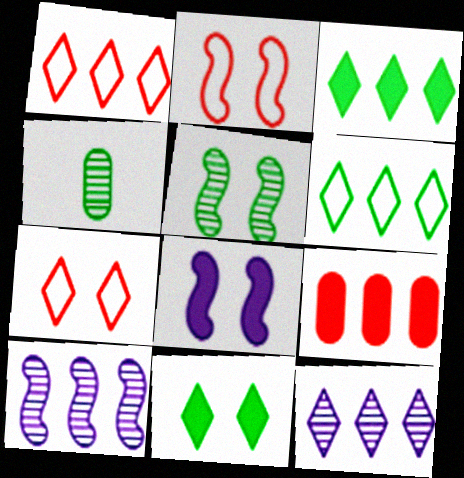[[1, 3, 12], 
[1, 4, 8], 
[2, 5, 8], 
[6, 9, 10]]